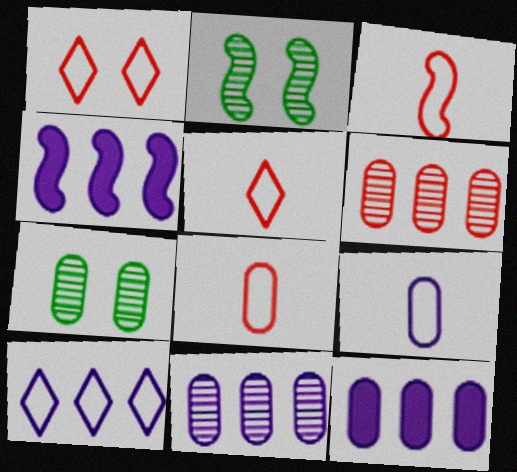[[2, 3, 4], 
[2, 5, 12], 
[3, 5, 8], 
[4, 5, 7], 
[4, 10, 11], 
[7, 8, 12]]